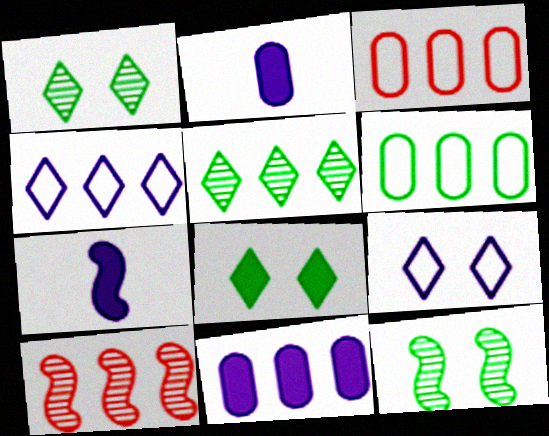[[1, 3, 7]]